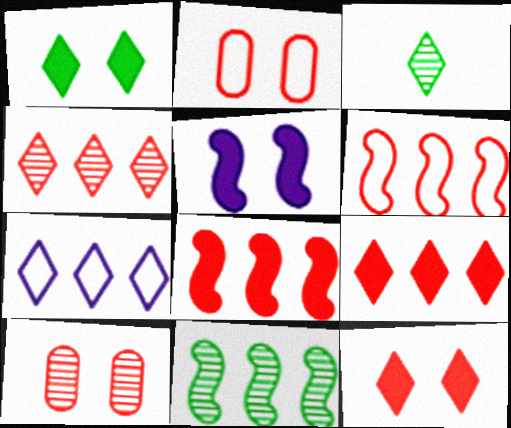[[3, 7, 12]]